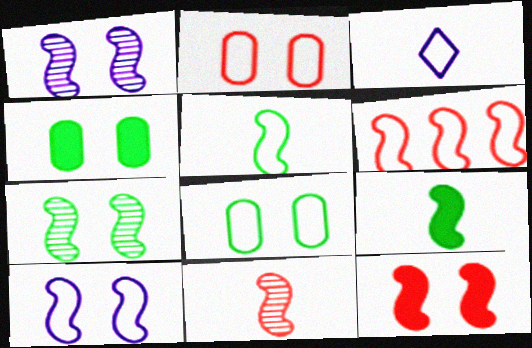[[1, 6, 9], 
[3, 6, 8], 
[5, 6, 10], 
[6, 11, 12], 
[7, 10, 12]]